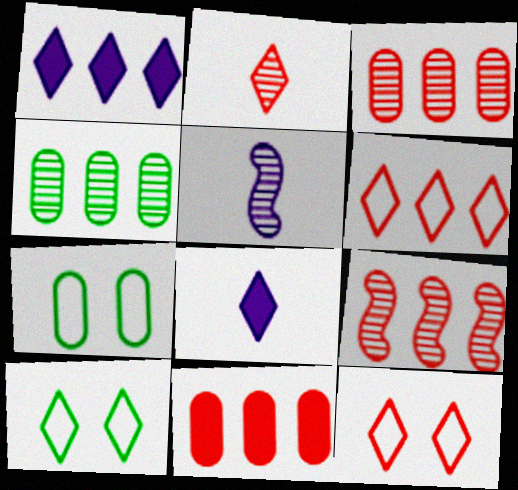[[1, 2, 10], 
[5, 10, 11], 
[6, 9, 11], 
[7, 8, 9]]